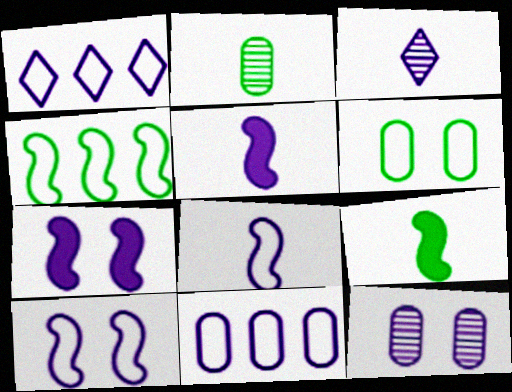[[1, 5, 12], 
[3, 7, 11]]